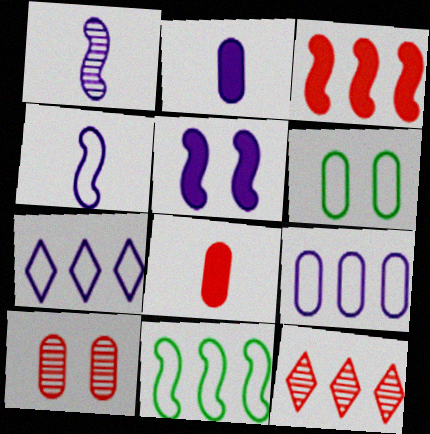[]